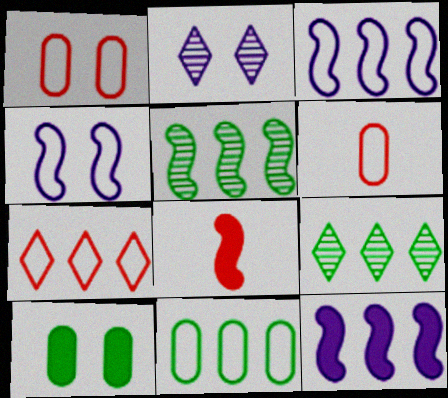[[2, 8, 11], 
[3, 7, 11], 
[4, 5, 8]]